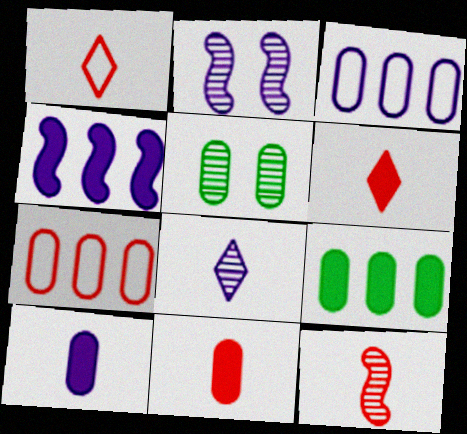[[1, 2, 9], 
[1, 4, 5], 
[1, 11, 12], 
[3, 5, 11], 
[5, 7, 10]]